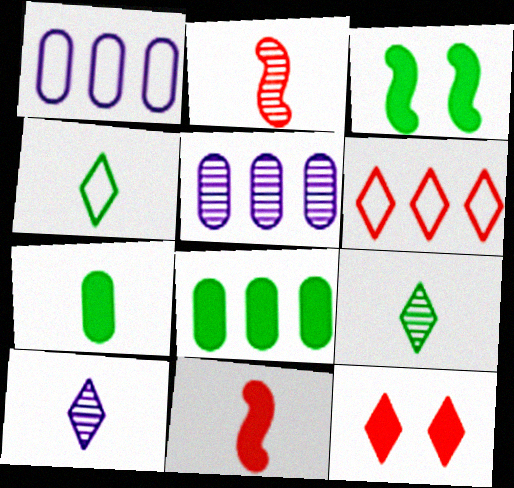[]